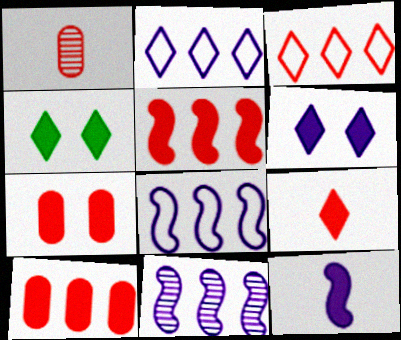[[1, 4, 8], 
[4, 10, 12], 
[5, 7, 9]]